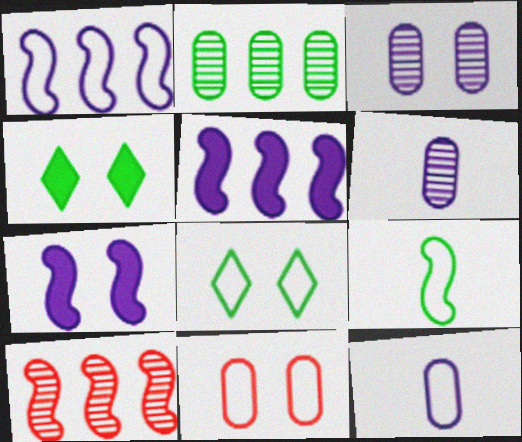[[2, 4, 9], 
[4, 10, 12], 
[7, 9, 10]]